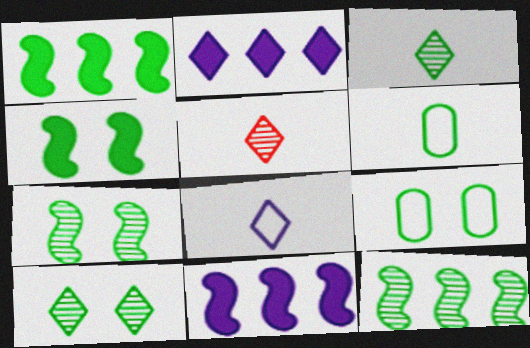[[1, 3, 9], 
[1, 6, 10], 
[4, 9, 10], 
[5, 9, 11]]